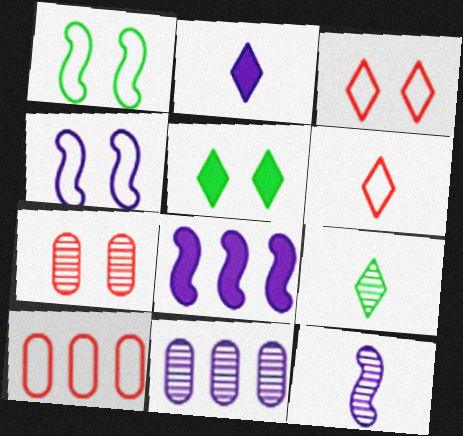[[2, 4, 11], 
[2, 6, 9], 
[4, 5, 7], 
[4, 8, 12], 
[5, 10, 12]]